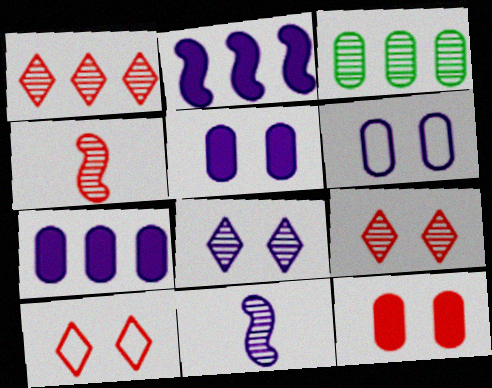[[3, 4, 8], 
[3, 9, 11]]